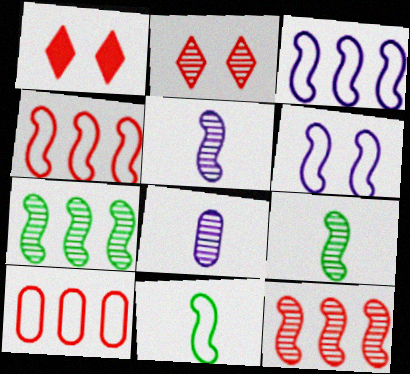[[2, 7, 8], 
[4, 6, 11]]